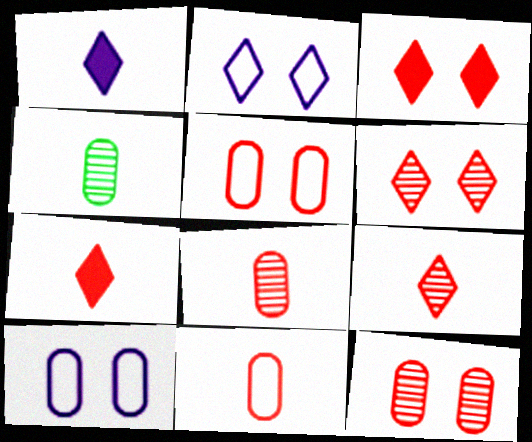[]